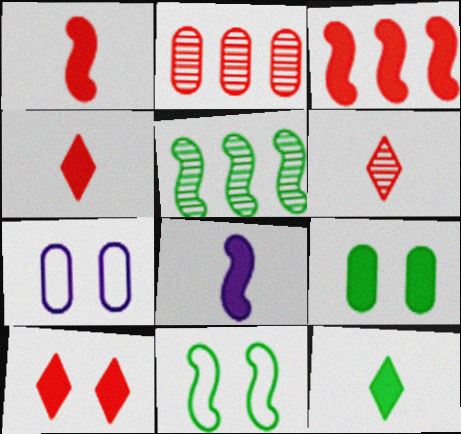[[4, 5, 7]]